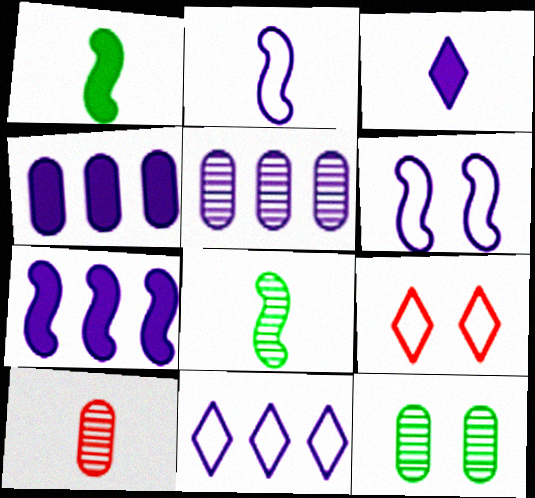[[1, 5, 9], 
[3, 5, 6], 
[4, 8, 9], 
[5, 7, 11], 
[5, 10, 12]]